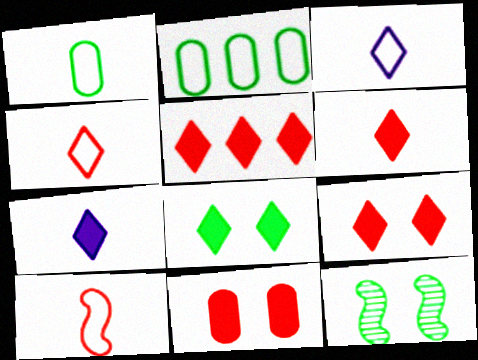[[1, 3, 10], 
[5, 6, 9], 
[5, 7, 8]]